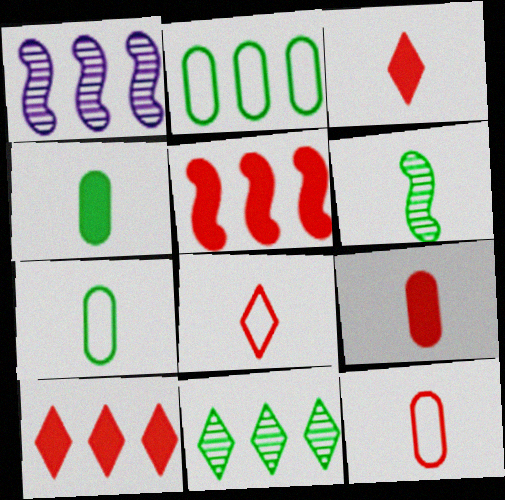[[1, 2, 10]]